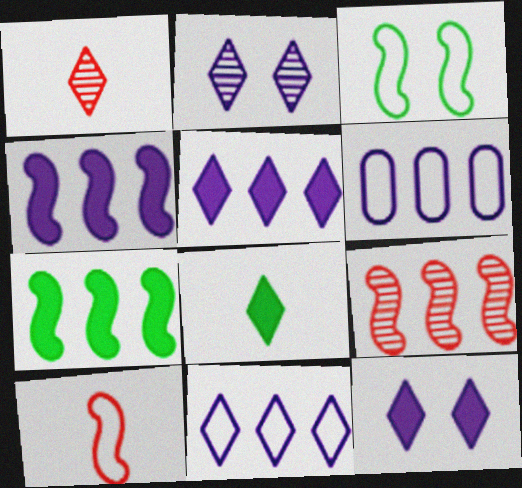[]